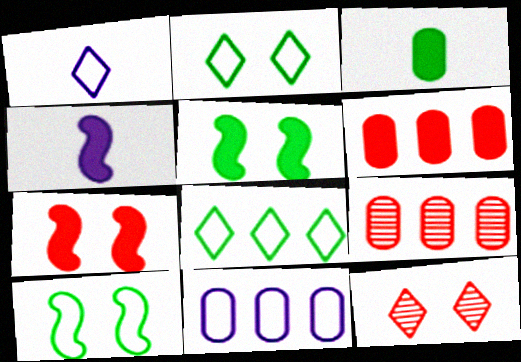[[1, 5, 9], 
[2, 4, 9]]